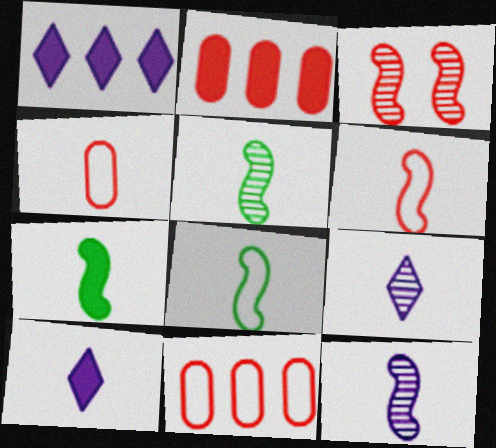[[4, 5, 10], 
[4, 7, 9], 
[5, 7, 8], 
[6, 7, 12]]